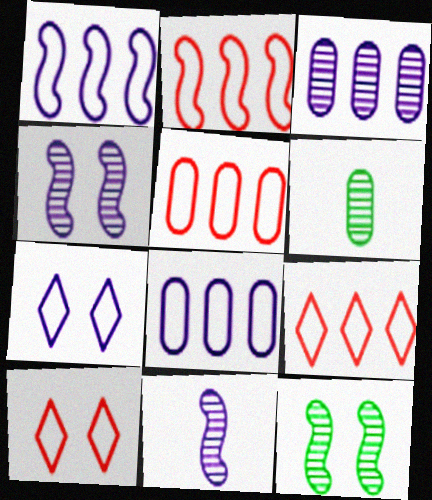[[2, 5, 9]]